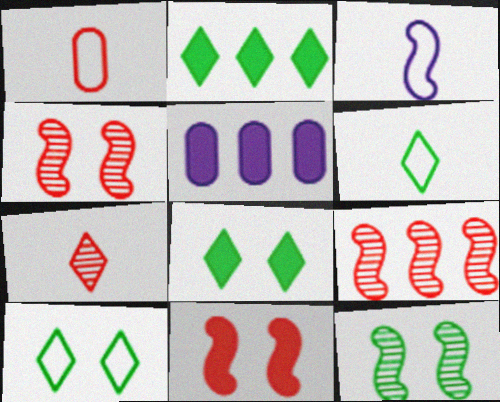[[1, 3, 6], 
[4, 5, 6]]